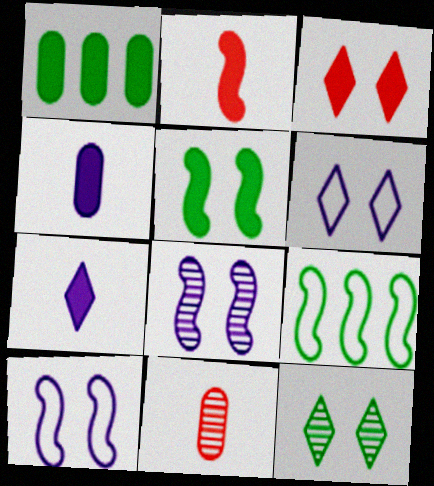[[2, 8, 9], 
[3, 6, 12]]